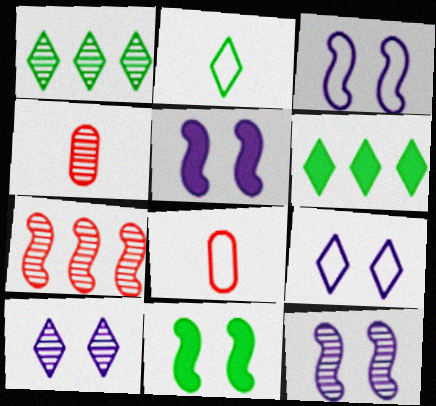[[1, 4, 12], 
[1, 5, 8], 
[3, 4, 6], 
[3, 5, 12], 
[6, 8, 12]]